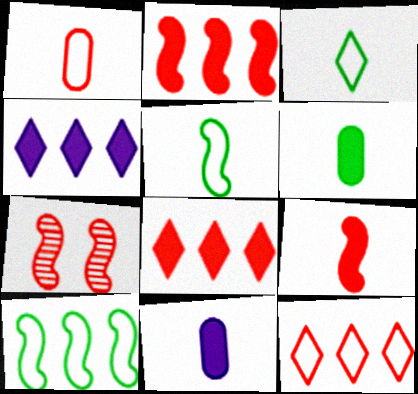[[1, 7, 8]]